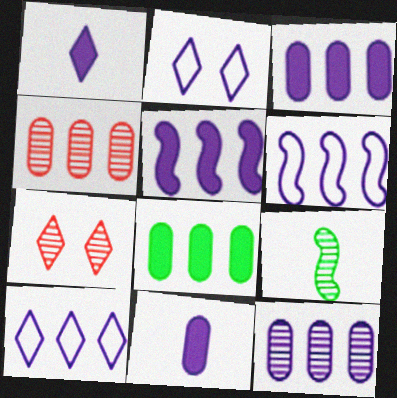[[5, 10, 12], 
[7, 9, 12]]